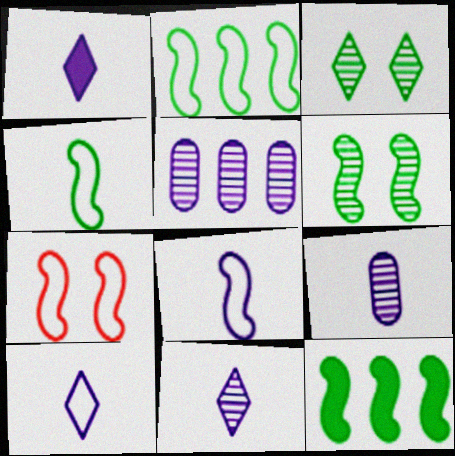[[1, 8, 9], 
[1, 10, 11], 
[2, 7, 8], 
[4, 6, 12]]